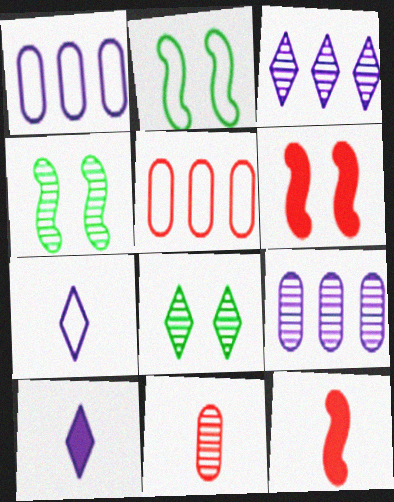[[1, 8, 12], 
[2, 5, 7], 
[3, 4, 11], 
[4, 5, 10]]